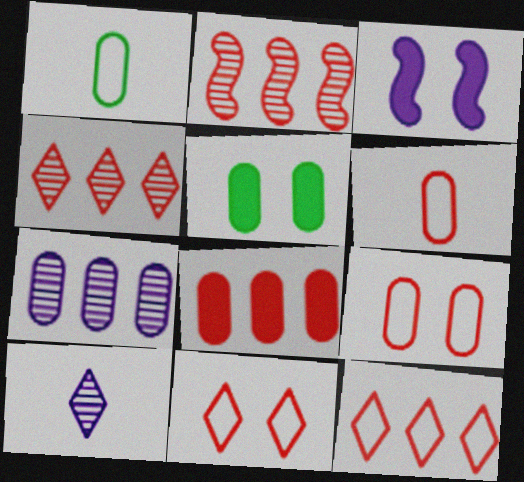[[1, 3, 4], 
[2, 8, 12], 
[5, 6, 7]]